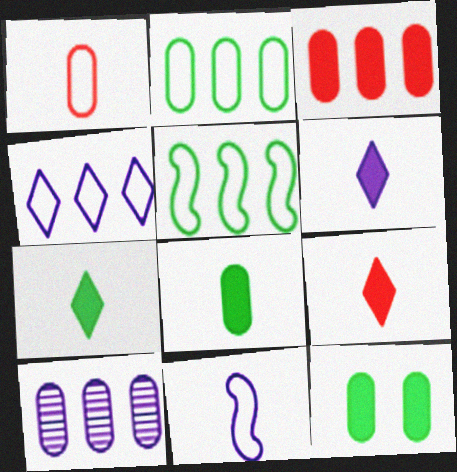[[1, 10, 12], 
[2, 3, 10], 
[6, 7, 9]]